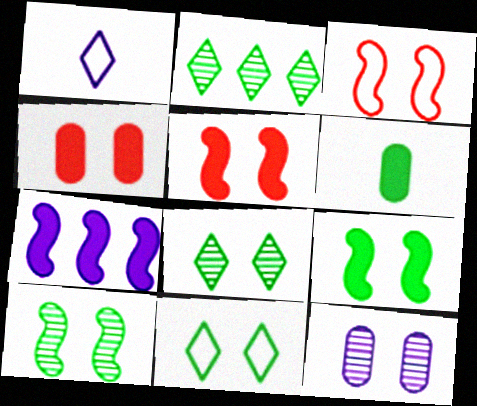[[1, 7, 12], 
[5, 11, 12]]